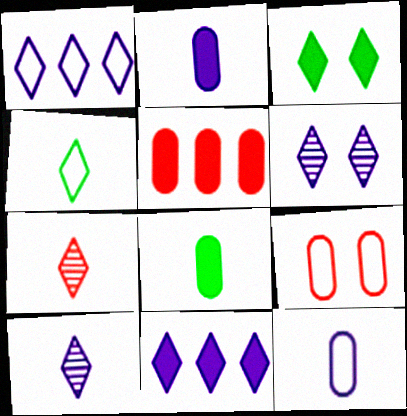[[1, 3, 7]]